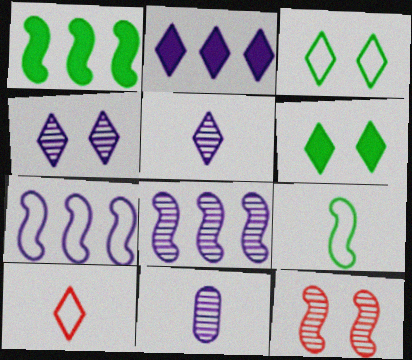[[4, 8, 11]]